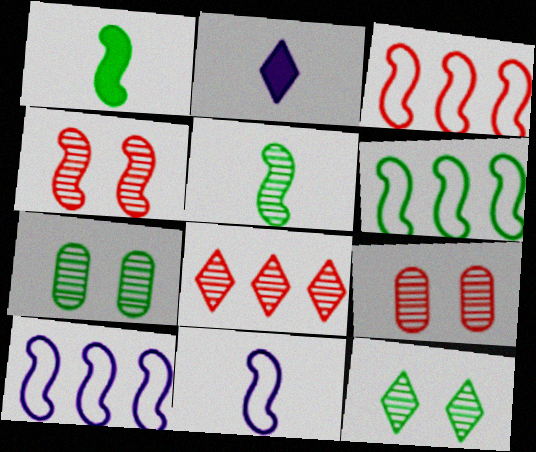[[1, 4, 10], 
[2, 3, 7], 
[2, 6, 9], 
[3, 6, 10]]